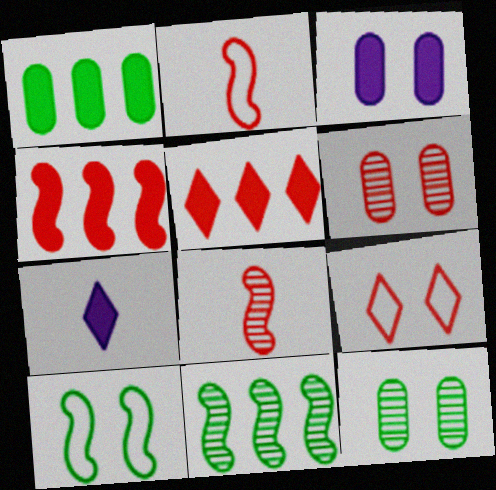[[2, 5, 6]]